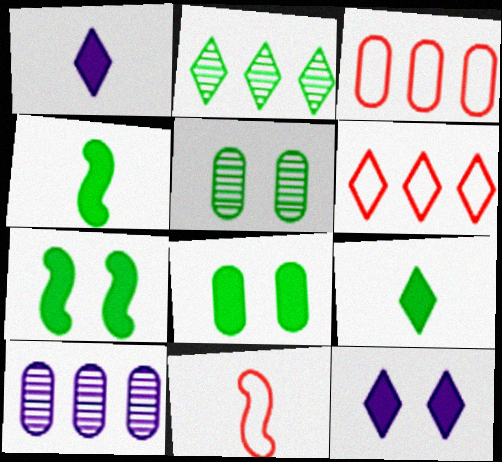[]